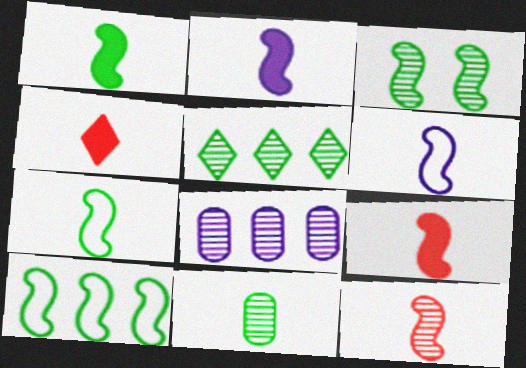[[1, 2, 9], 
[1, 3, 10], 
[1, 6, 12], 
[2, 7, 12], 
[3, 5, 11], 
[4, 6, 11]]